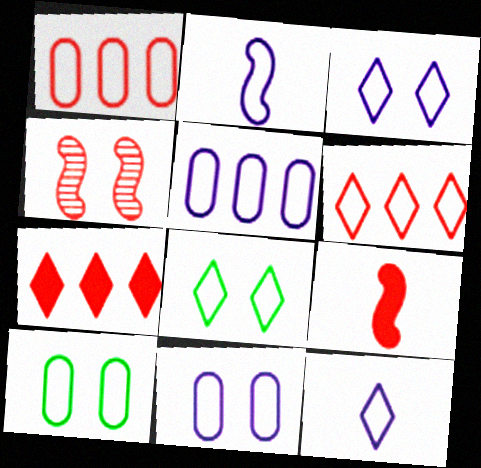[[1, 2, 8], 
[2, 3, 5], 
[2, 6, 10], 
[6, 8, 12]]